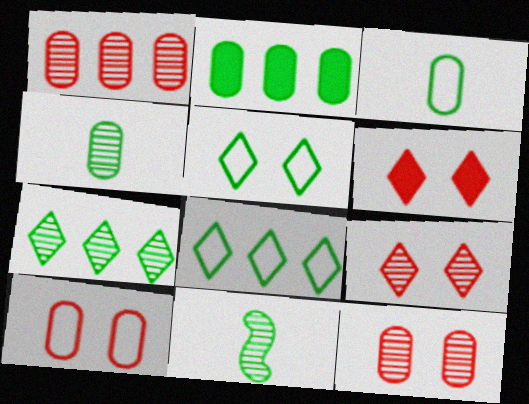[[2, 5, 11]]